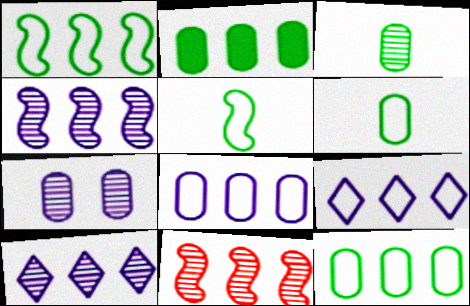[[2, 9, 11]]